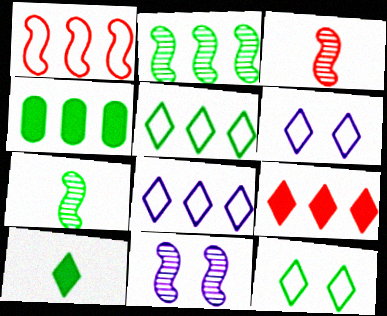[[2, 3, 11], 
[2, 4, 5], 
[3, 4, 6], 
[4, 7, 12]]